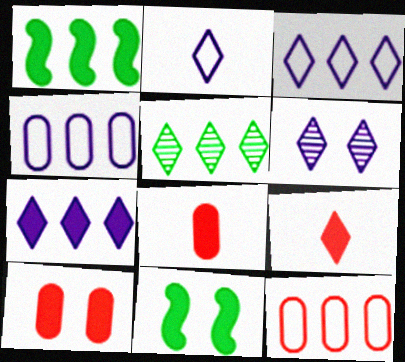[[2, 6, 7], 
[7, 8, 11]]